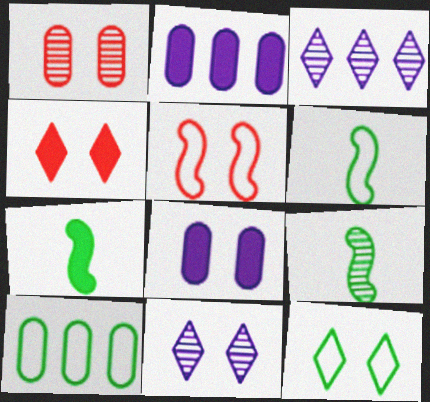[[1, 3, 9], 
[1, 4, 5], 
[2, 4, 7], 
[4, 11, 12], 
[6, 7, 9], 
[6, 10, 12]]